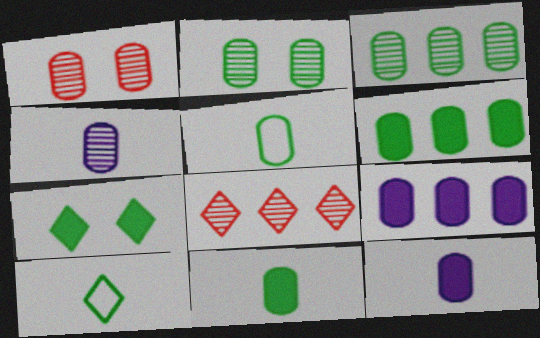[[1, 3, 4], 
[1, 5, 9], 
[2, 5, 6]]